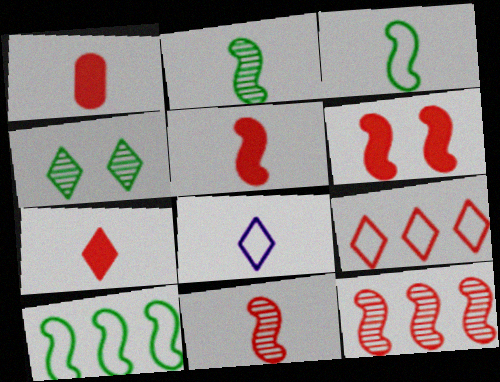[[1, 2, 8], 
[1, 5, 7]]